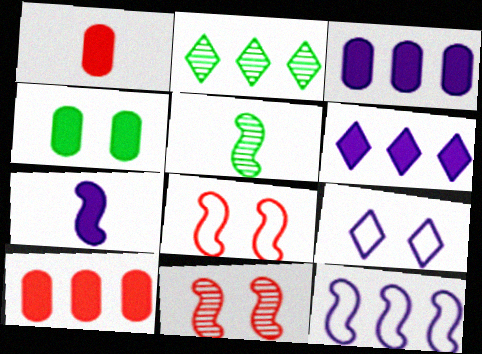[[1, 3, 4], 
[2, 10, 12], 
[4, 9, 11], 
[5, 9, 10]]